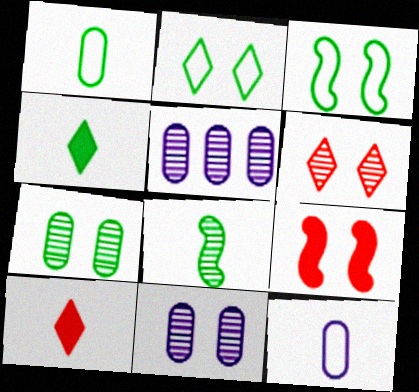[[1, 4, 8], 
[2, 9, 11], 
[3, 5, 10], 
[5, 6, 8], 
[8, 10, 12]]